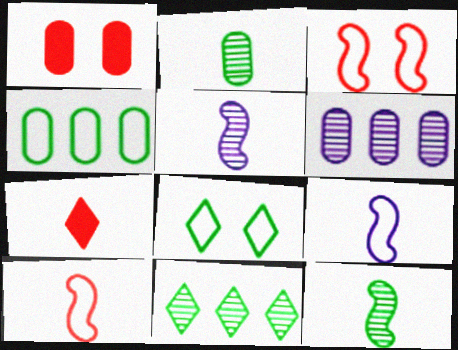[[1, 9, 11], 
[2, 7, 9]]